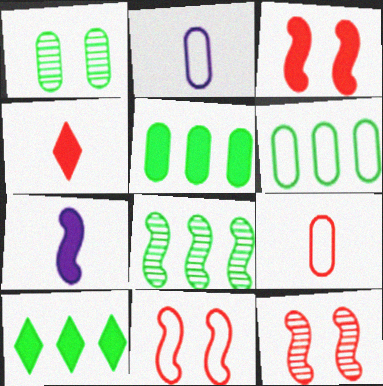[[2, 10, 12], 
[3, 11, 12], 
[6, 8, 10], 
[7, 8, 11]]